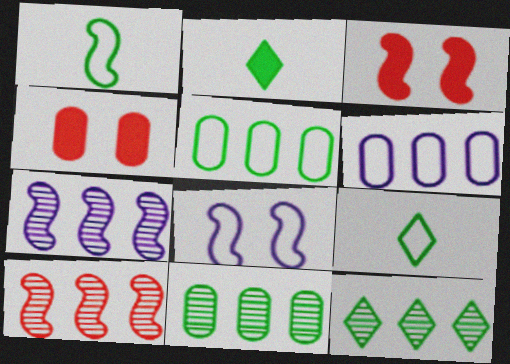[[1, 3, 7], 
[4, 7, 9]]